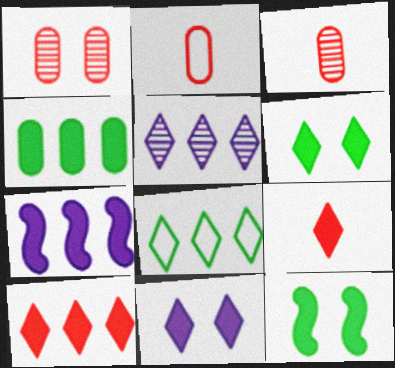[[2, 5, 12], 
[4, 7, 10], 
[5, 8, 10]]